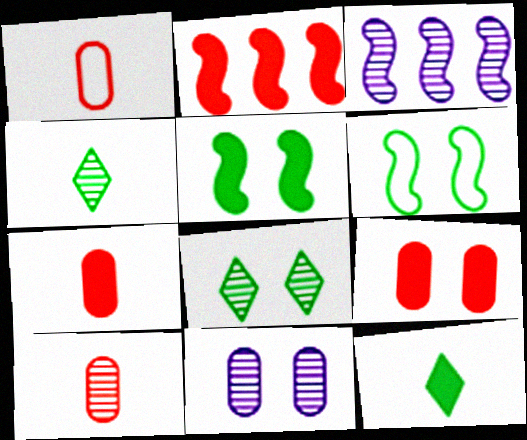[[1, 7, 10], 
[3, 8, 10]]